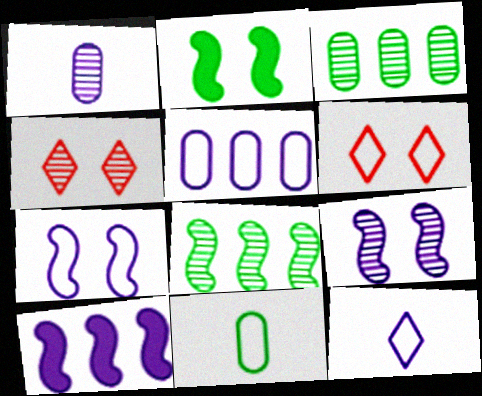[[1, 4, 8], 
[4, 10, 11], 
[5, 7, 12]]